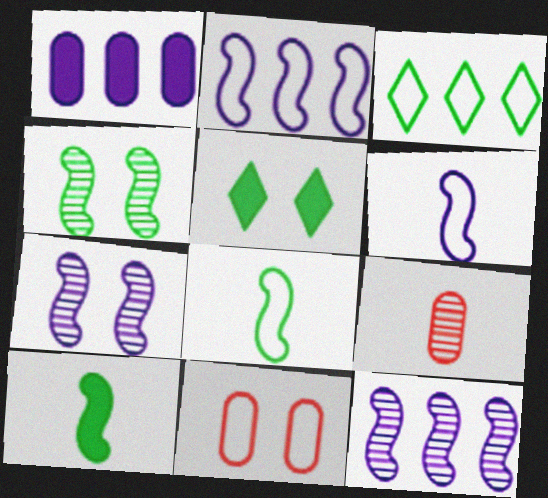[[2, 5, 9], 
[3, 6, 11], 
[5, 7, 11]]